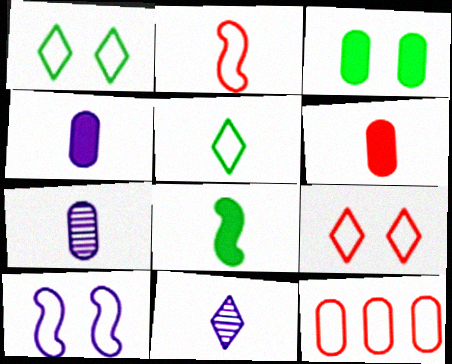[[2, 9, 12], 
[3, 7, 12], 
[5, 10, 12]]